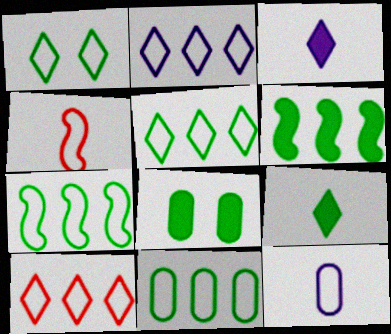[[2, 5, 10], 
[5, 7, 11], 
[6, 8, 9]]